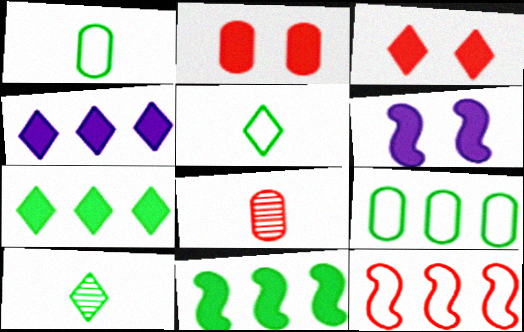[[3, 8, 12]]